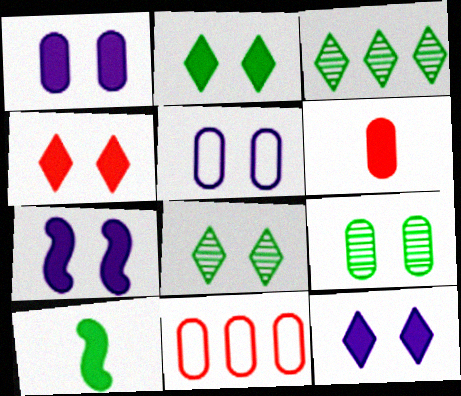[[1, 7, 12], 
[2, 4, 12]]